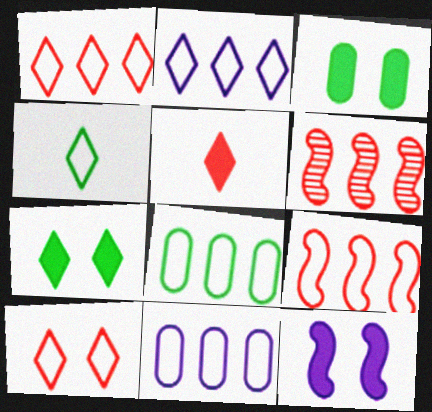[[2, 4, 10], 
[2, 8, 9]]